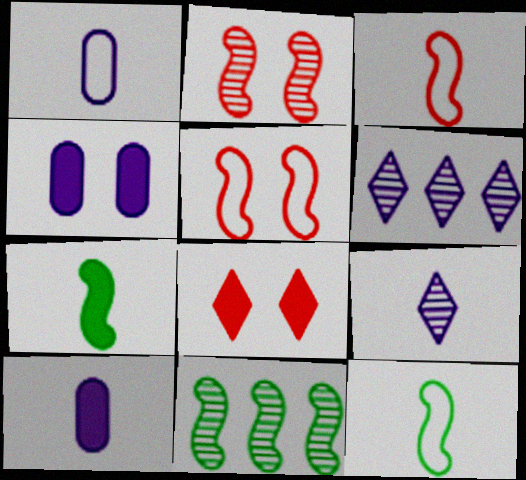[[1, 8, 11]]